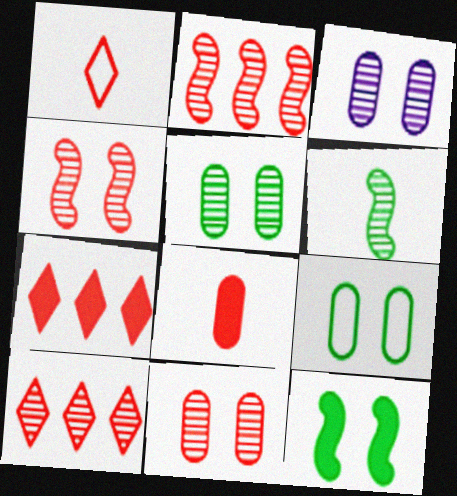[[3, 5, 11], 
[3, 6, 10]]